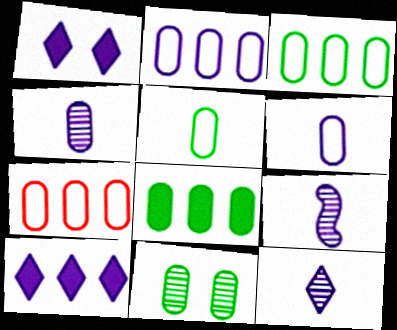[[1, 2, 9], 
[2, 3, 7], 
[4, 9, 12], 
[5, 8, 11]]